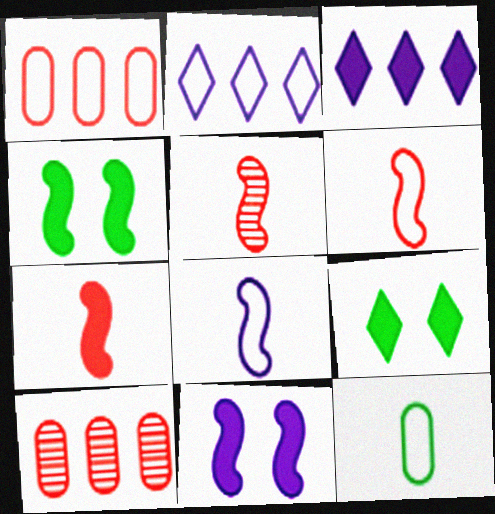[[5, 6, 7], 
[8, 9, 10]]